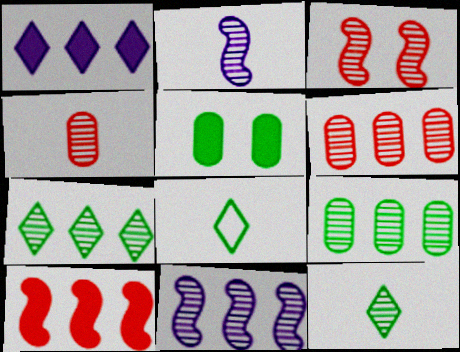[[2, 4, 12], 
[6, 7, 11]]